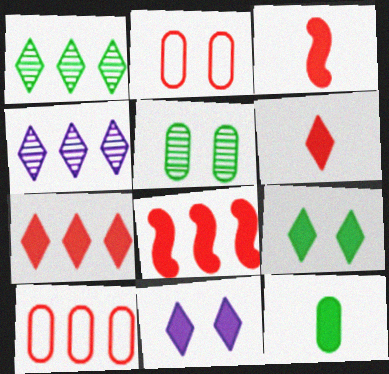[[8, 11, 12]]